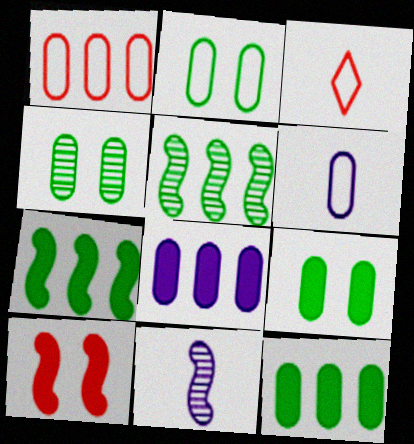[[1, 2, 6], 
[2, 4, 9]]